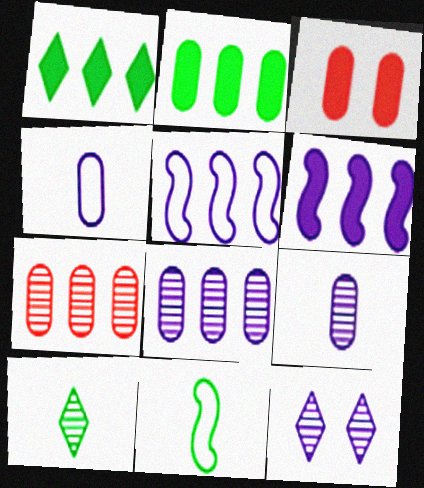[[1, 5, 7], 
[3, 5, 10], 
[4, 6, 12]]